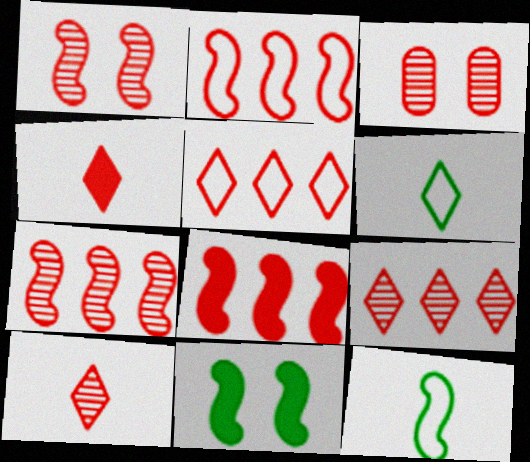[[2, 3, 4], 
[2, 7, 8], 
[3, 7, 10]]